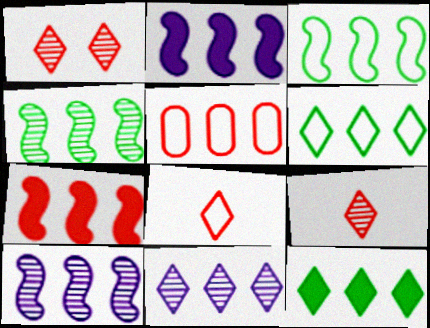[[3, 7, 10], 
[5, 10, 12]]